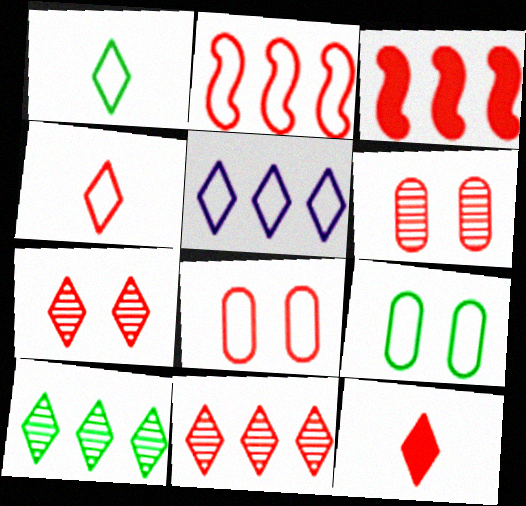[[2, 4, 8], 
[2, 6, 12], 
[3, 4, 6]]